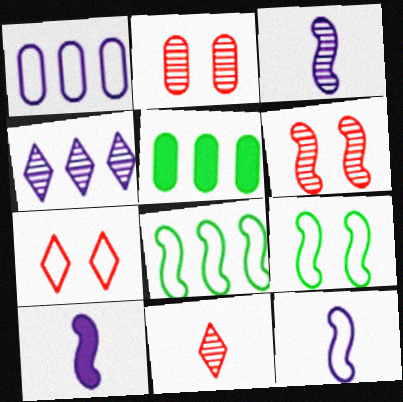[[3, 5, 7], 
[3, 10, 12], 
[6, 8, 10]]